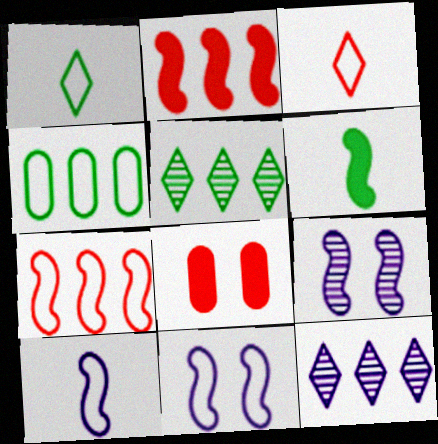[[2, 4, 12], 
[3, 4, 11], 
[5, 8, 10], 
[6, 7, 9]]